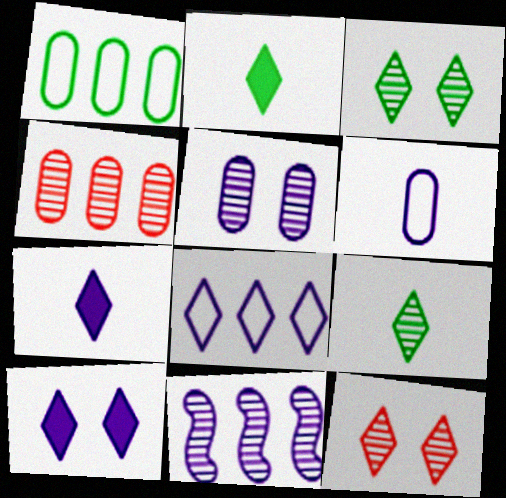[[2, 8, 12], 
[6, 10, 11]]